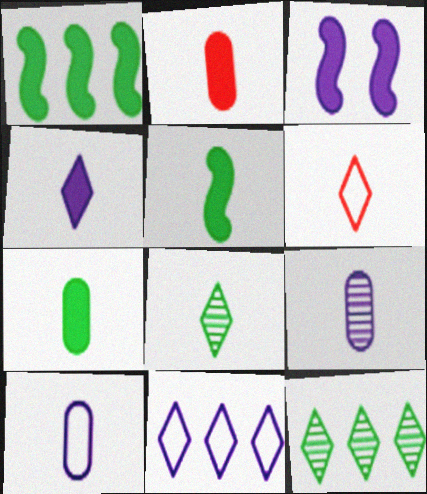[[2, 4, 5], 
[3, 9, 11], 
[4, 6, 8], 
[5, 6, 9]]